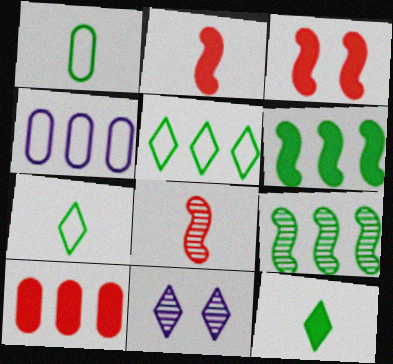[]